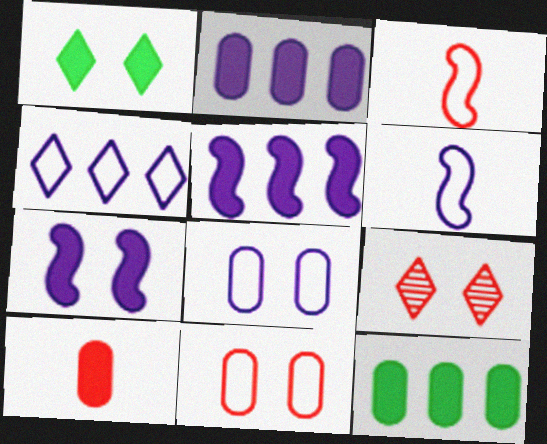[[1, 5, 10], 
[4, 6, 8], 
[6, 9, 12]]